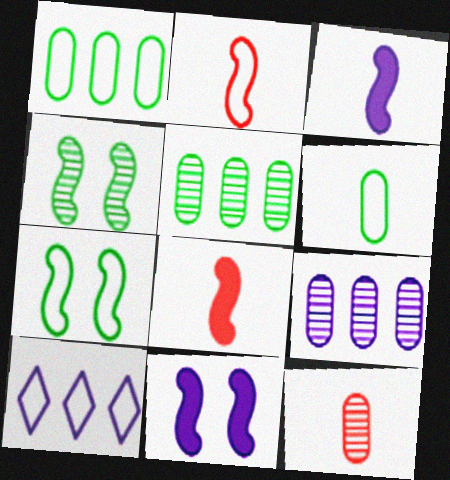[]